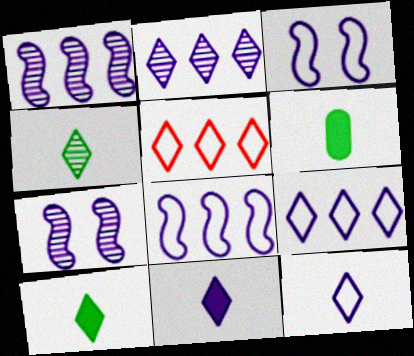[[5, 6, 7]]